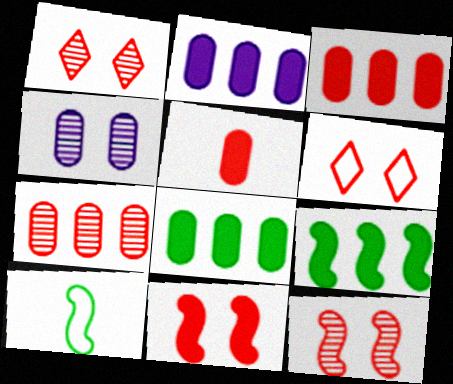[[1, 2, 10], 
[2, 3, 8]]